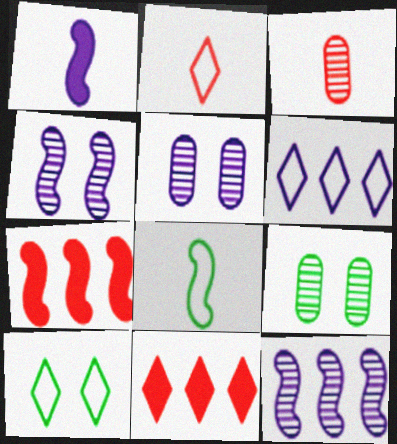[[1, 5, 6], 
[2, 6, 10], 
[4, 7, 8], 
[5, 8, 11]]